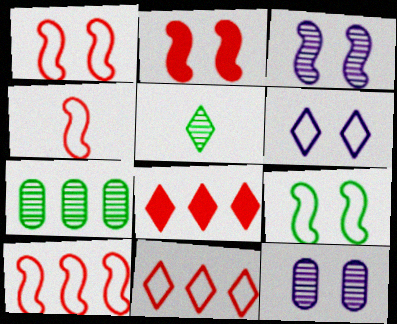[[1, 4, 10], 
[2, 3, 9], 
[5, 6, 8]]